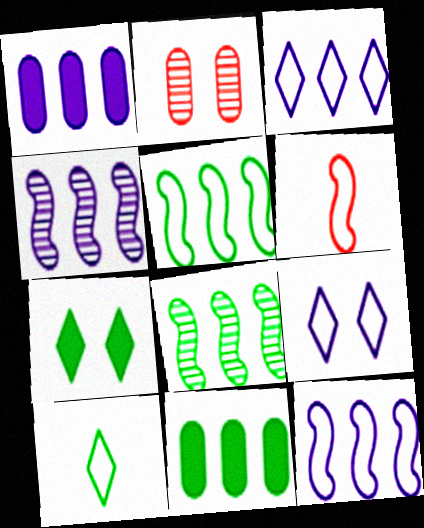[[1, 3, 4]]